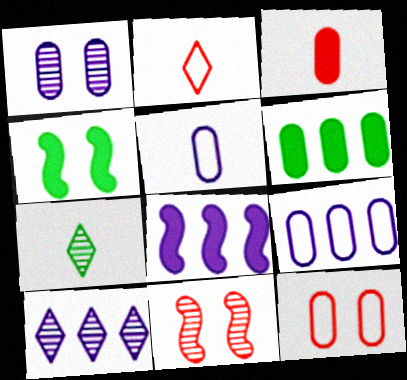[[7, 8, 12], 
[8, 9, 10]]